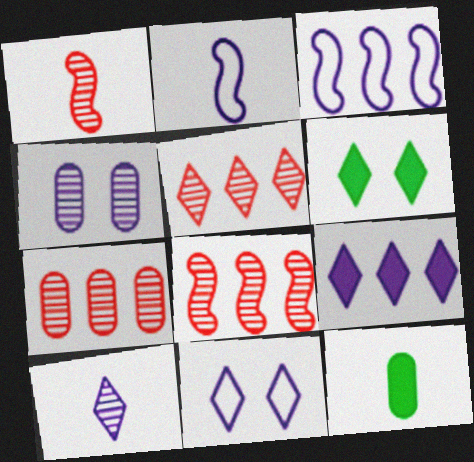[[2, 4, 9], 
[2, 6, 7], 
[5, 7, 8], 
[8, 11, 12], 
[9, 10, 11]]